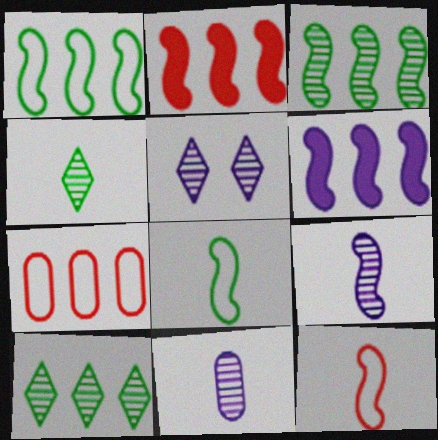[[6, 7, 10]]